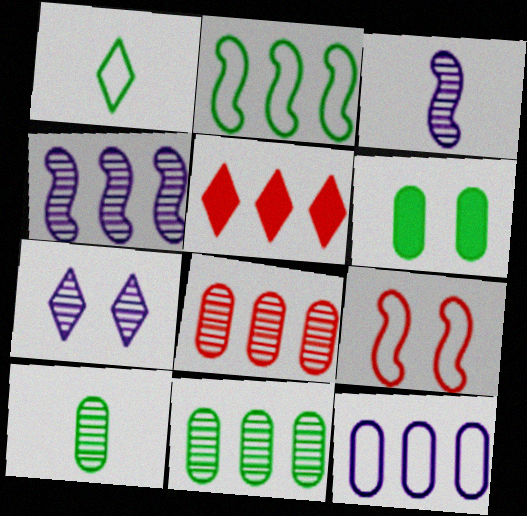[[1, 5, 7], 
[1, 9, 12], 
[6, 7, 9]]